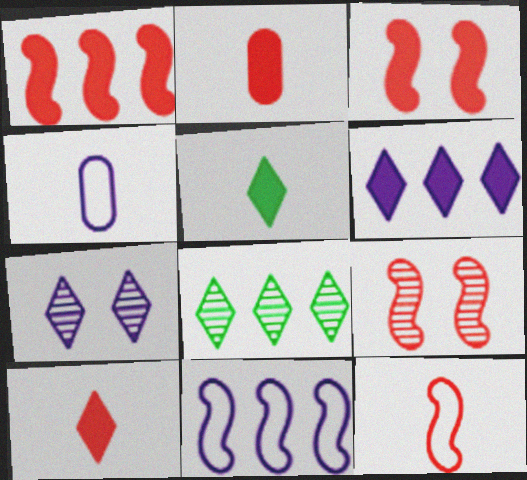[[1, 9, 12], 
[3, 4, 8]]